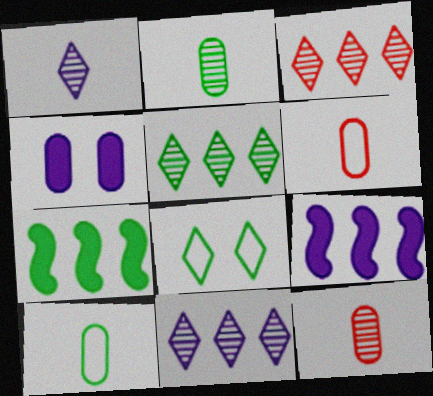[[2, 7, 8], 
[3, 5, 11], 
[8, 9, 12]]